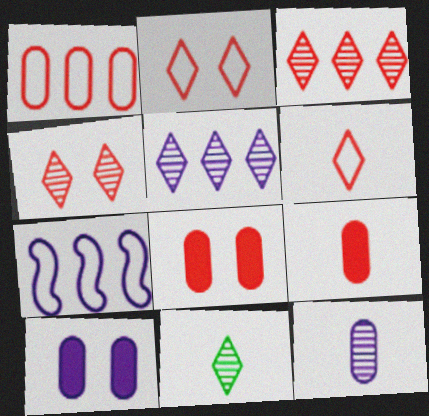[[4, 5, 11], 
[7, 8, 11]]